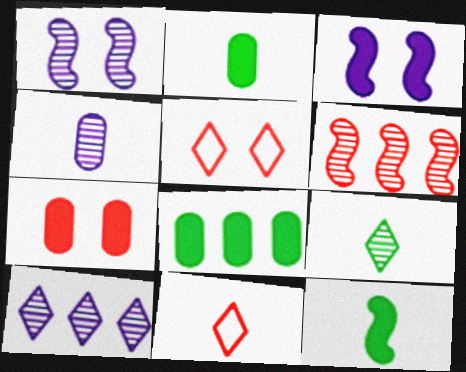[[1, 4, 10], 
[1, 8, 11], 
[4, 11, 12], 
[6, 7, 11]]